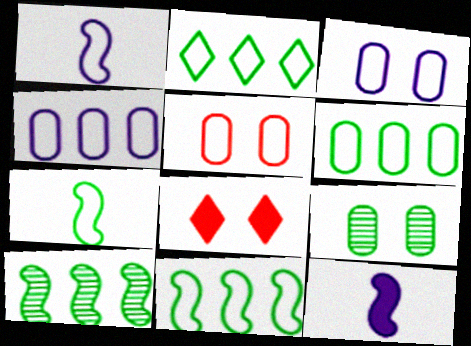[[1, 2, 5], 
[2, 6, 11]]